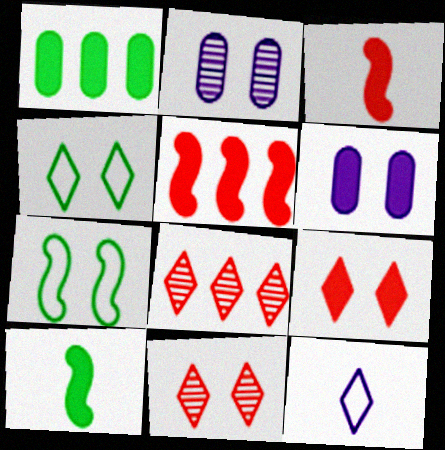[[2, 7, 9], 
[6, 7, 11]]